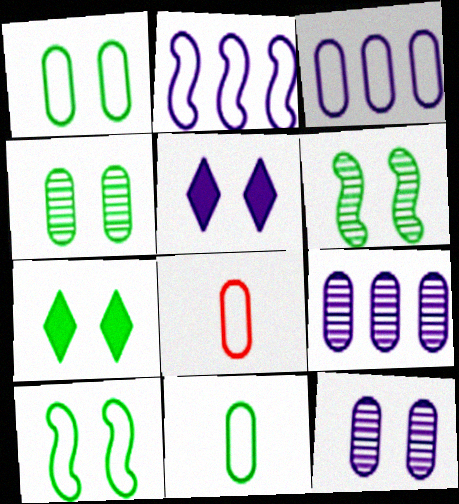[[1, 3, 8], 
[1, 6, 7], 
[4, 7, 10]]